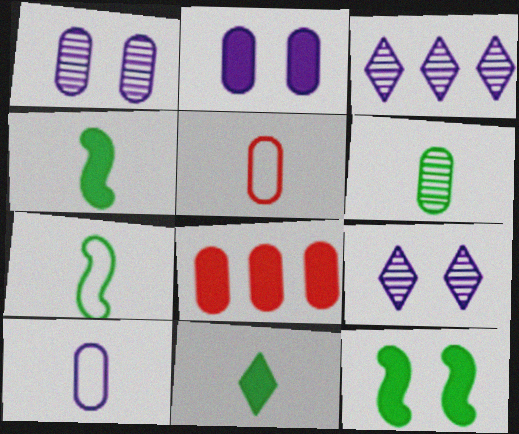[[3, 5, 12], 
[6, 7, 11], 
[7, 8, 9]]